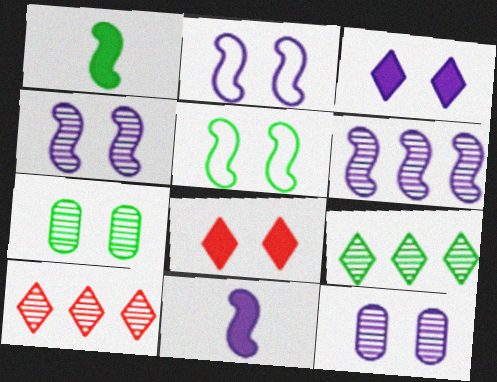[[2, 3, 12], 
[2, 6, 11], 
[2, 7, 8], 
[5, 8, 12]]